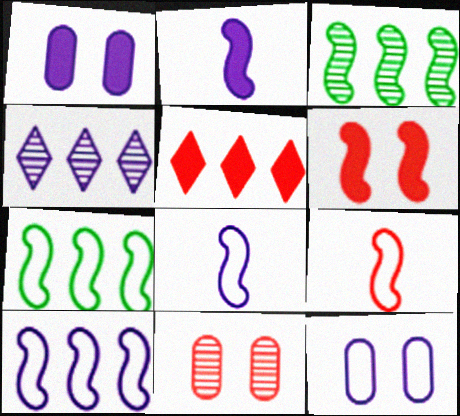[[1, 4, 8], 
[2, 4, 12], 
[3, 6, 8], 
[5, 9, 11]]